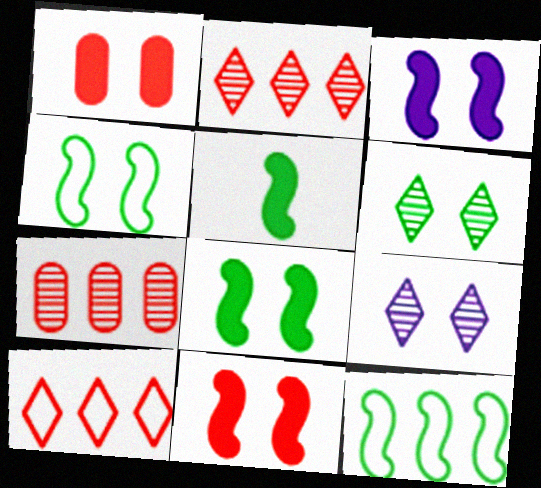[[1, 4, 9], 
[3, 8, 11]]